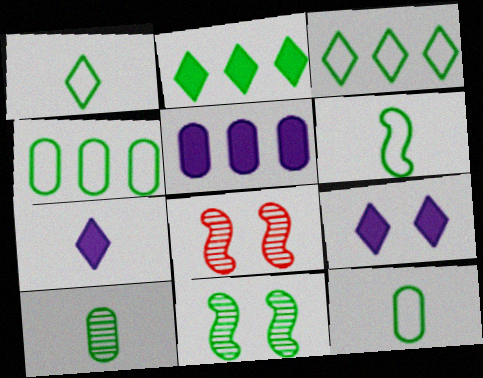[[1, 5, 8], 
[1, 6, 12], 
[2, 11, 12], 
[4, 7, 8]]